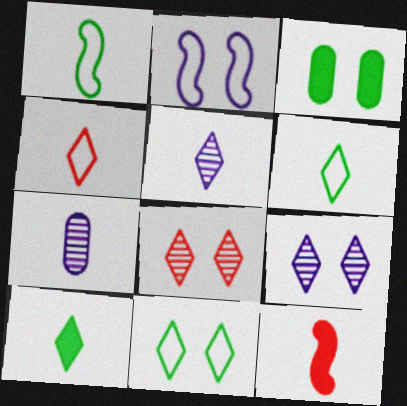[[2, 3, 8], 
[4, 5, 10], 
[6, 7, 12]]